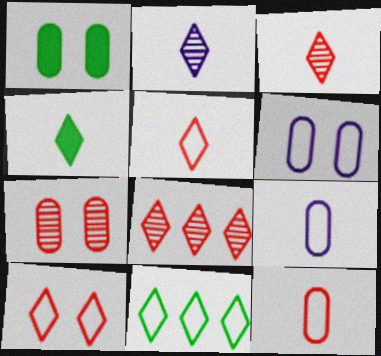[[1, 6, 7], 
[2, 4, 5]]